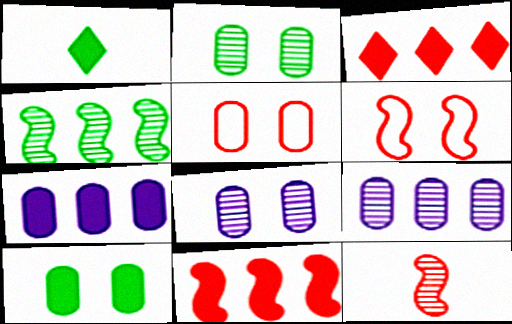[[1, 6, 9], 
[3, 5, 12], 
[5, 8, 10], 
[6, 11, 12]]